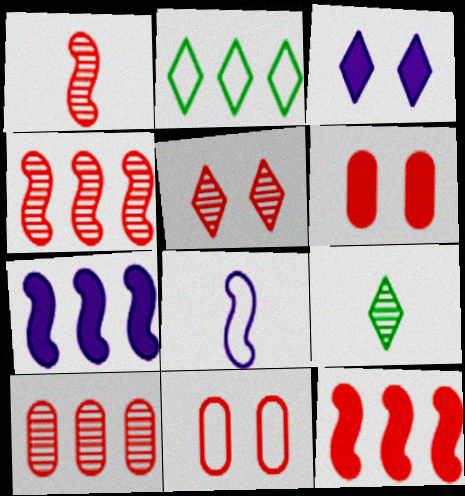[[1, 5, 10], 
[2, 7, 10], 
[2, 8, 11], 
[7, 9, 11]]